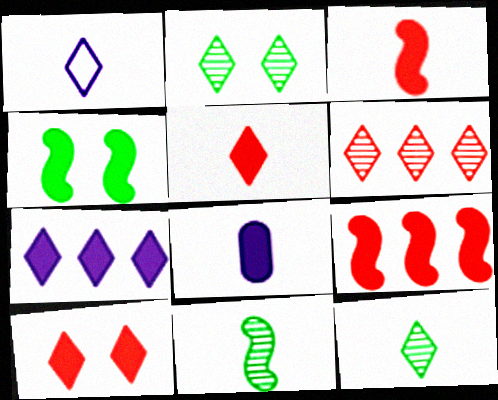[[1, 5, 12]]